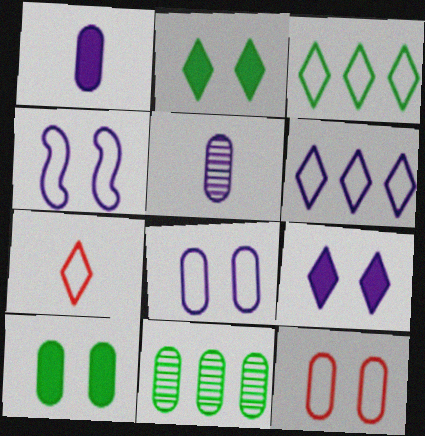[[1, 11, 12]]